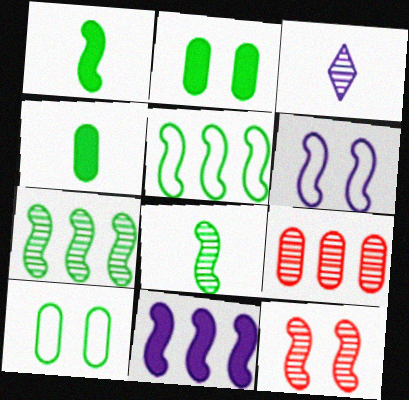[]